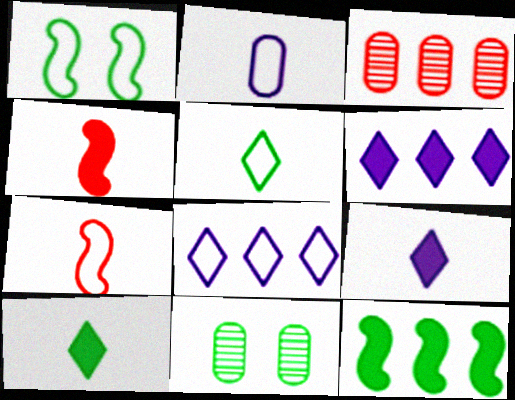[[1, 3, 9], 
[2, 5, 7], 
[3, 8, 12], 
[4, 8, 11], 
[5, 11, 12], 
[6, 7, 11]]